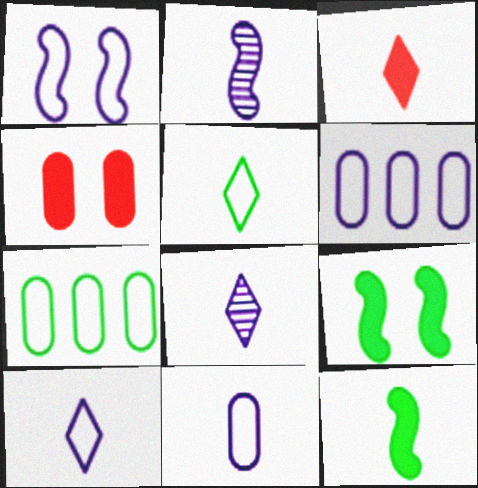[[1, 6, 10], 
[3, 5, 8]]